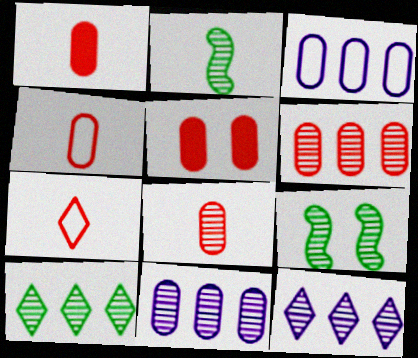[[1, 4, 8], 
[4, 5, 6], 
[8, 9, 12]]